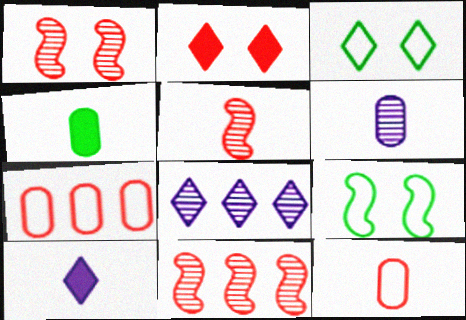[[1, 5, 11], 
[2, 5, 7], 
[2, 11, 12], 
[4, 6, 12]]